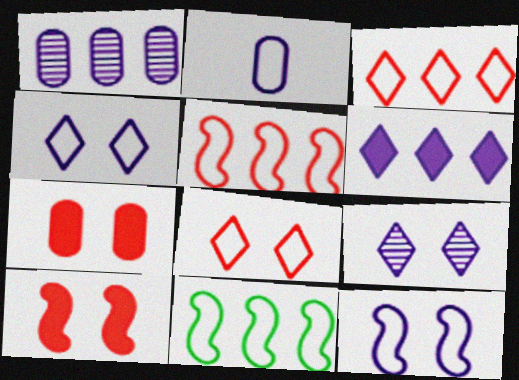[[2, 8, 11]]